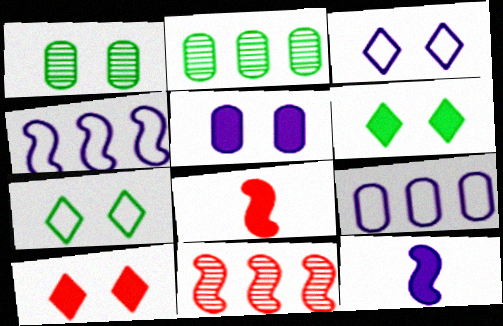[[2, 3, 8]]